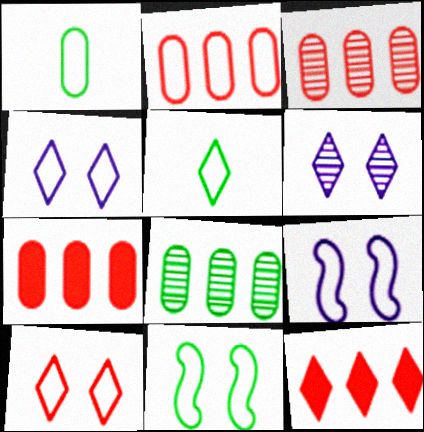[[2, 3, 7], 
[2, 5, 9], 
[5, 6, 12]]